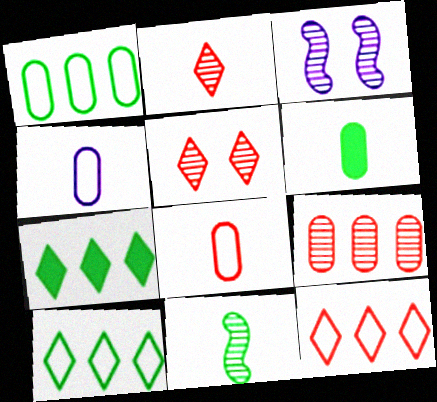[[3, 6, 12], 
[3, 7, 8]]